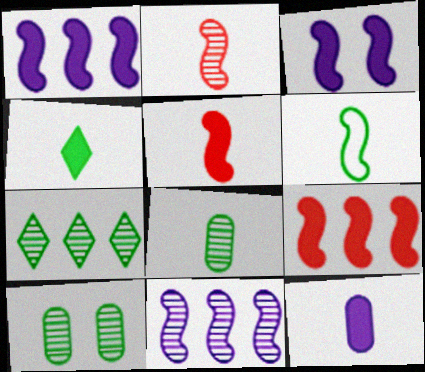[[4, 5, 12], 
[4, 6, 8]]